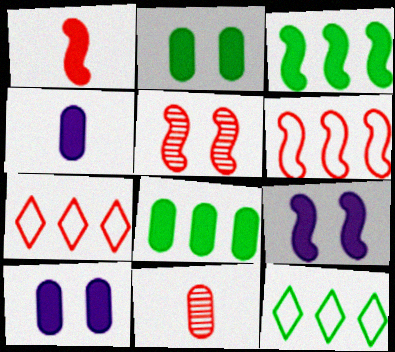[[1, 3, 9], 
[1, 5, 6], 
[4, 5, 12], 
[9, 11, 12]]